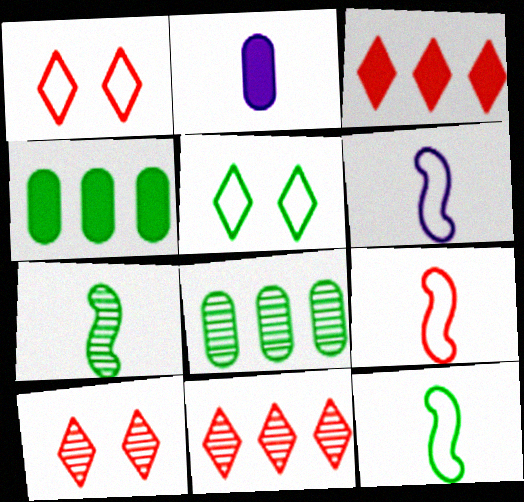[[4, 5, 7], 
[4, 6, 10], 
[6, 9, 12]]